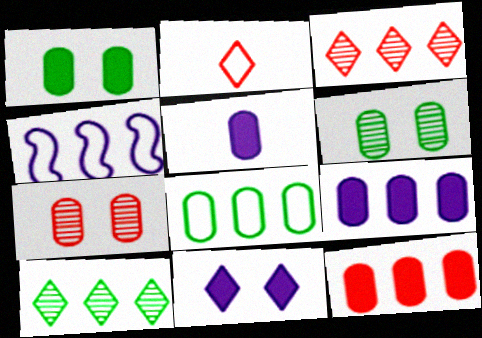[[1, 5, 12], 
[2, 10, 11], 
[4, 10, 12], 
[5, 7, 8]]